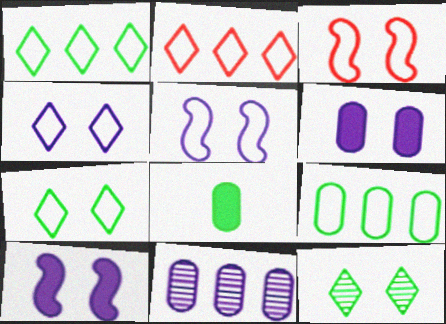[[3, 6, 12]]